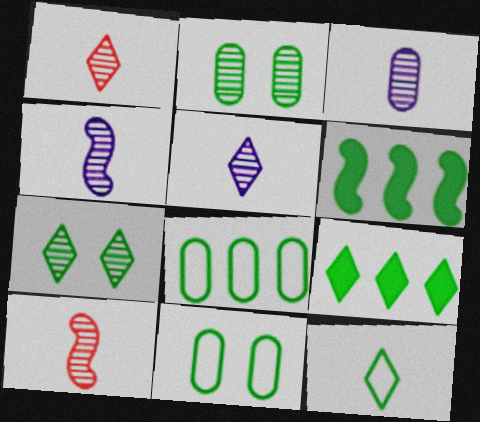[[2, 6, 12], 
[3, 4, 5], 
[7, 9, 12]]